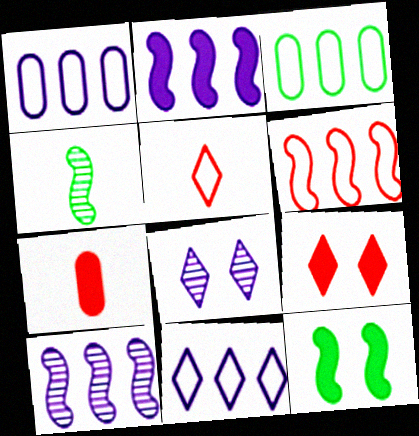[[1, 4, 9], 
[3, 6, 11]]